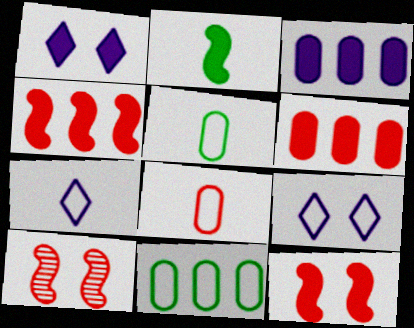[[1, 2, 6]]